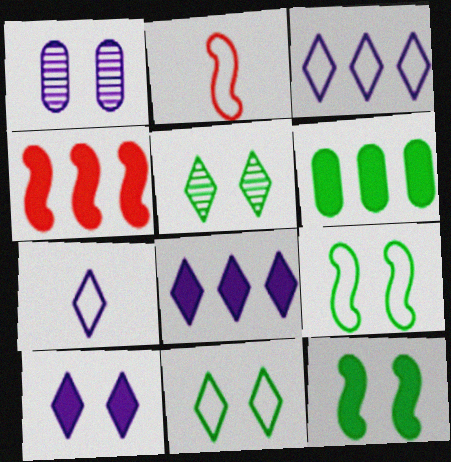[[4, 6, 8]]